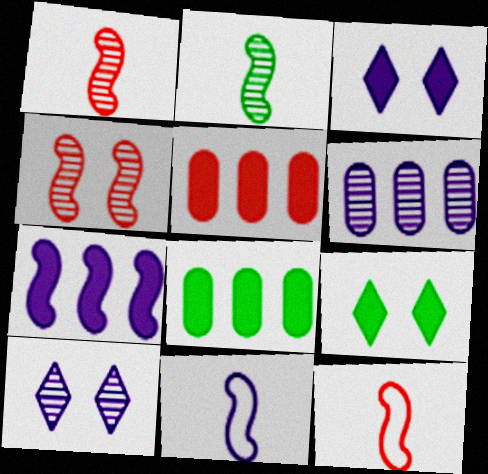[[3, 6, 11], 
[6, 9, 12], 
[8, 10, 12]]